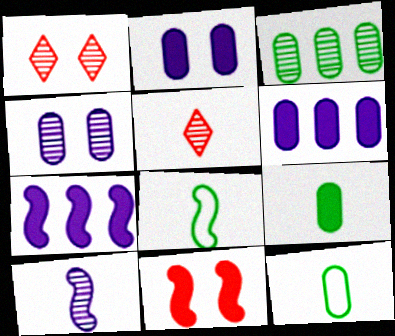[[1, 3, 10], 
[1, 6, 8], 
[1, 7, 12]]